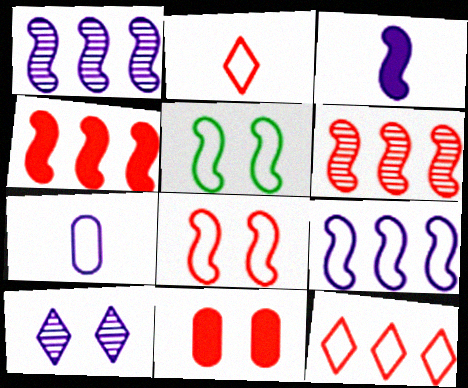[[2, 6, 11], 
[3, 5, 6], 
[5, 7, 12], 
[5, 10, 11]]